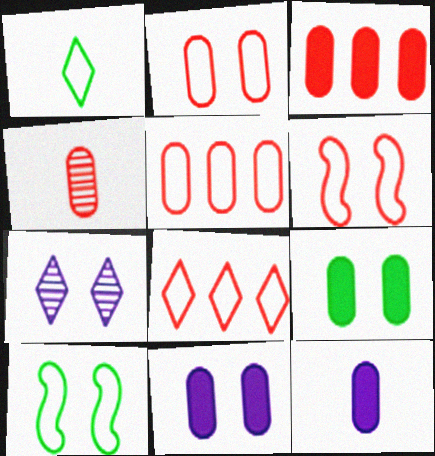[[2, 3, 4], 
[3, 9, 12], 
[6, 7, 9]]